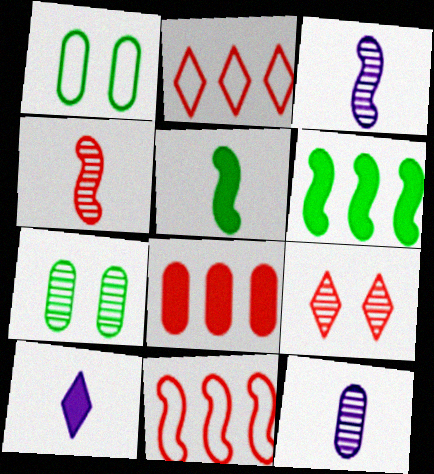[[1, 8, 12], 
[7, 10, 11]]